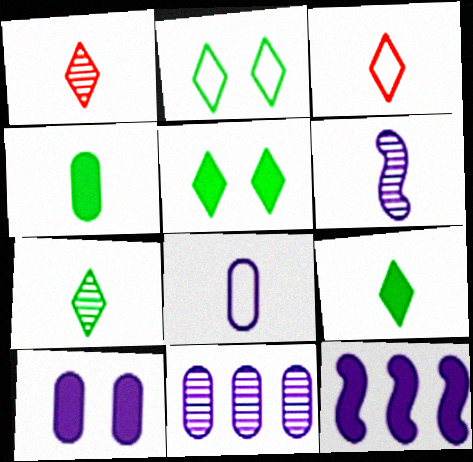[[3, 4, 6], 
[8, 10, 11]]